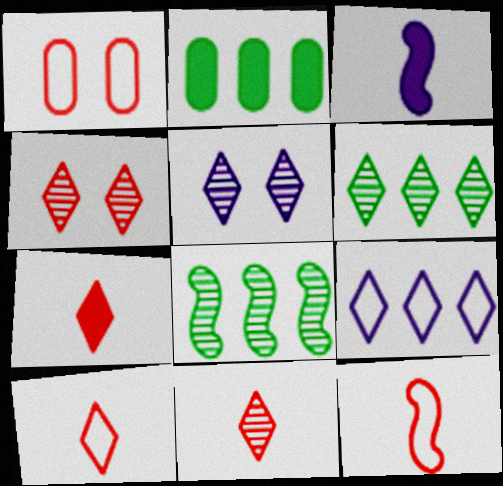[[1, 3, 6], 
[2, 5, 12], 
[5, 6, 11], 
[7, 10, 11]]